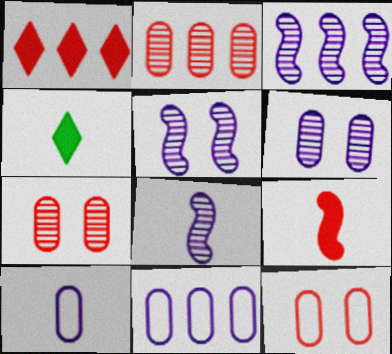[[3, 4, 12], 
[3, 5, 8]]